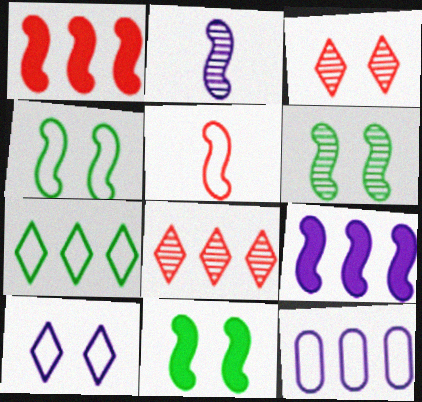[[1, 2, 4], 
[4, 6, 11], 
[5, 6, 9]]